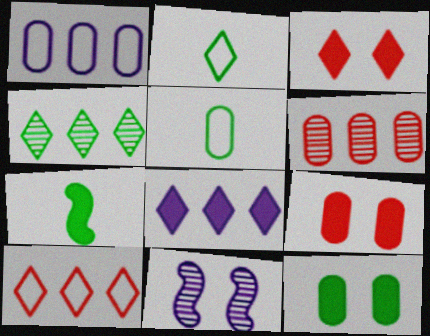[[4, 8, 10], 
[7, 8, 9]]